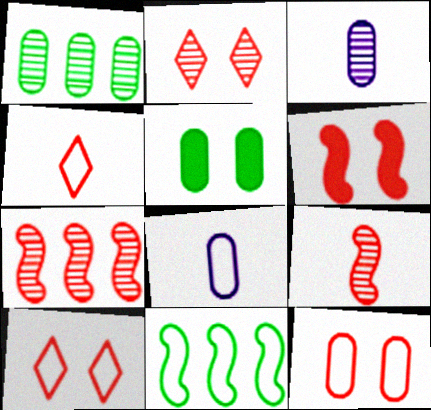[[2, 6, 12], 
[8, 10, 11]]